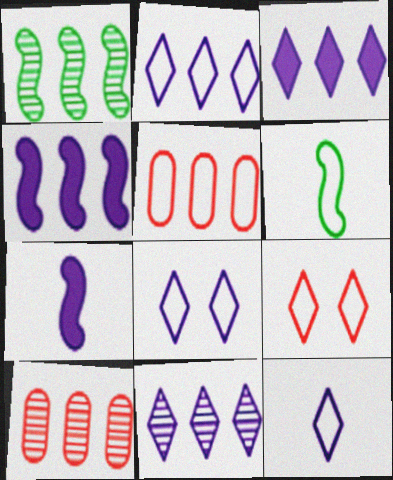[[1, 3, 5], 
[1, 10, 11], 
[2, 3, 11], 
[2, 8, 12], 
[5, 6, 8]]